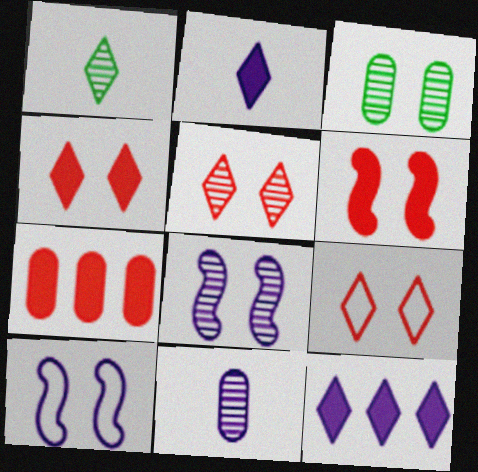[[1, 7, 10], 
[1, 9, 12], 
[3, 4, 10], 
[3, 5, 8], 
[4, 5, 9], 
[10, 11, 12]]